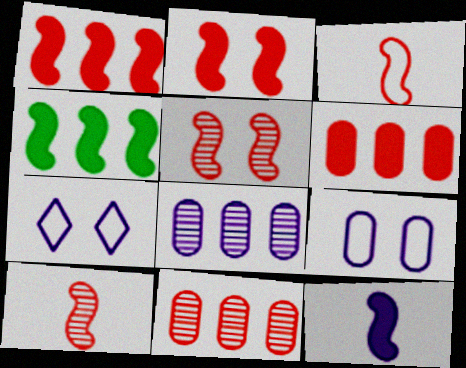[[1, 3, 5], 
[2, 4, 12], 
[7, 8, 12]]